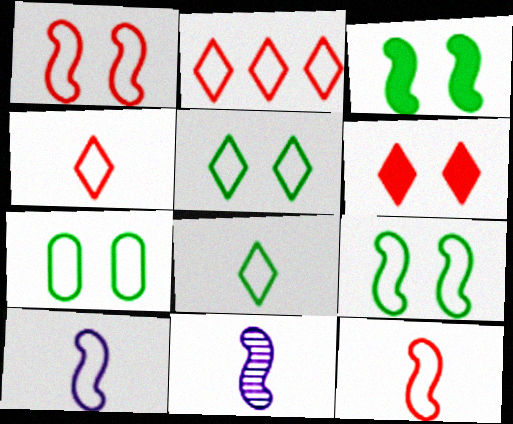[[2, 7, 10], 
[5, 7, 9]]